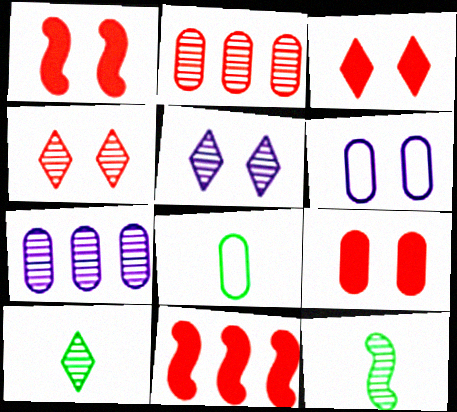[[1, 3, 9], 
[2, 5, 12], 
[4, 7, 12], 
[5, 8, 11], 
[6, 10, 11], 
[7, 8, 9]]